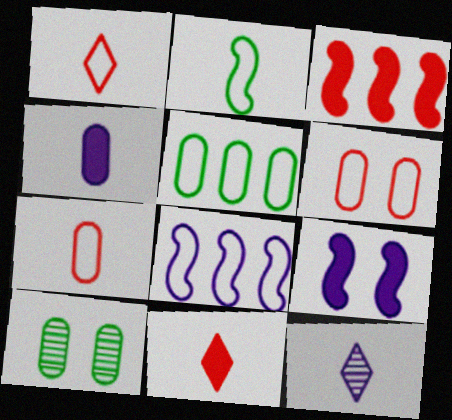[[8, 10, 11]]